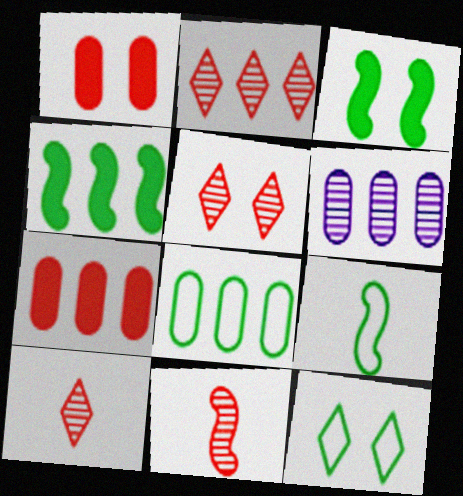[[2, 5, 10], 
[6, 7, 8], 
[8, 9, 12]]